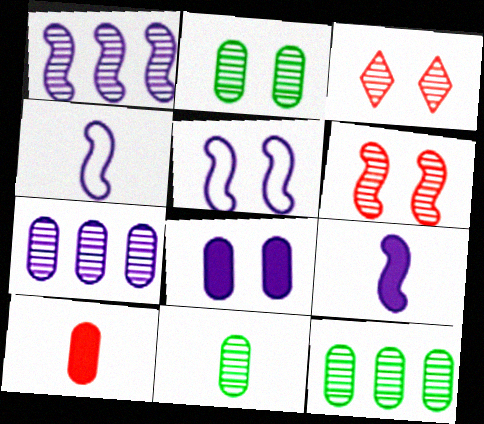[[1, 3, 11], 
[1, 5, 9], 
[2, 11, 12]]